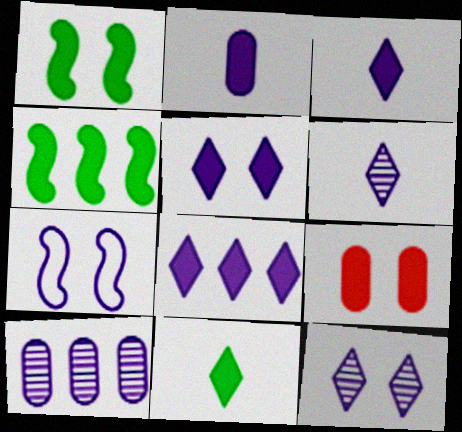[[1, 5, 9], 
[3, 4, 9], 
[3, 5, 8], 
[3, 7, 10]]